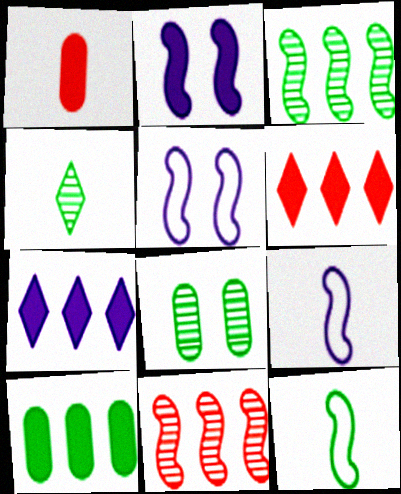[[1, 4, 9], 
[2, 11, 12], 
[3, 4, 8], 
[6, 8, 9]]